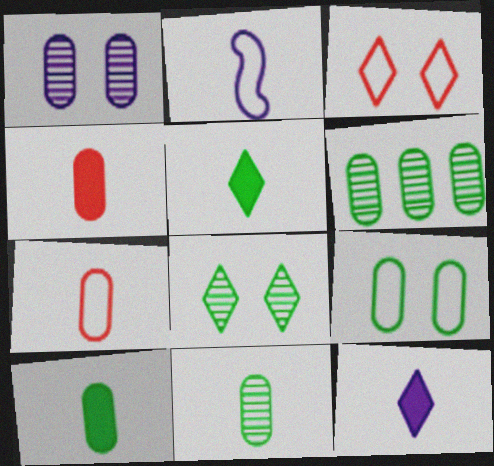[[6, 9, 10]]